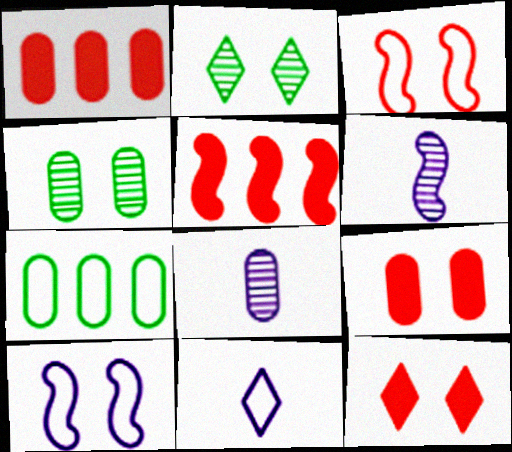[[2, 9, 10], 
[3, 7, 11], 
[4, 5, 11], 
[4, 10, 12], 
[6, 7, 12], 
[7, 8, 9]]